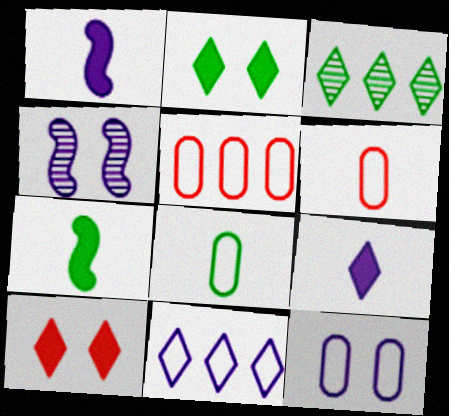[[5, 8, 12]]